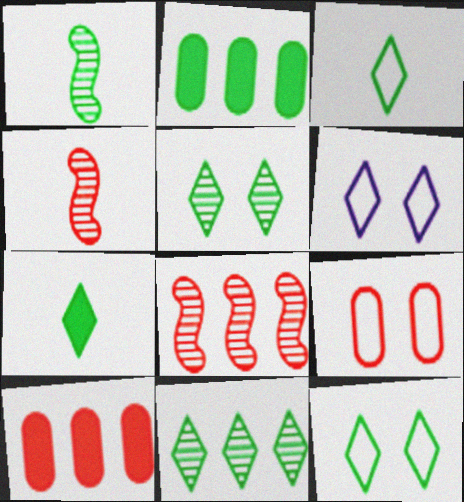[[1, 2, 12], 
[1, 6, 10], 
[2, 4, 6], 
[7, 11, 12]]